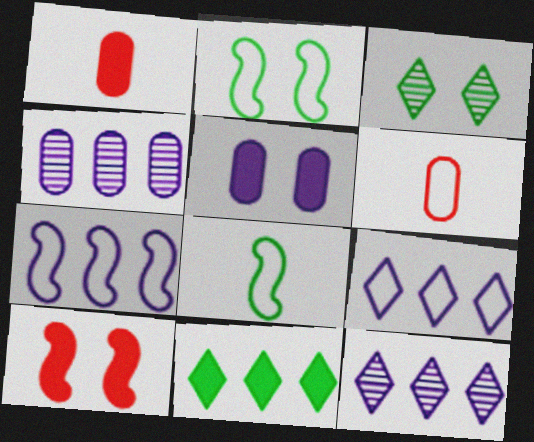[[1, 2, 12], 
[1, 3, 7], 
[2, 6, 9]]